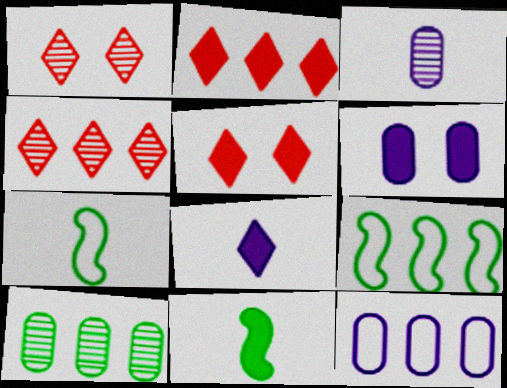[[1, 11, 12], 
[2, 6, 11], 
[3, 5, 9], 
[3, 6, 12], 
[4, 6, 7]]